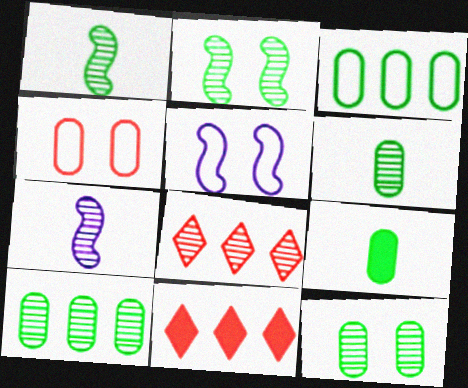[[3, 9, 12], 
[5, 6, 11], 
[5, 8, 9], 
[6, 10, 12], 
[7, 8, 12]]